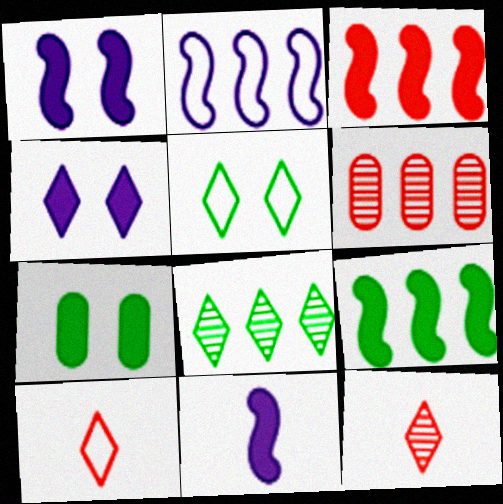[[2, 7, 12], 
[4, 8, 10], 
[5, 6, 11]]